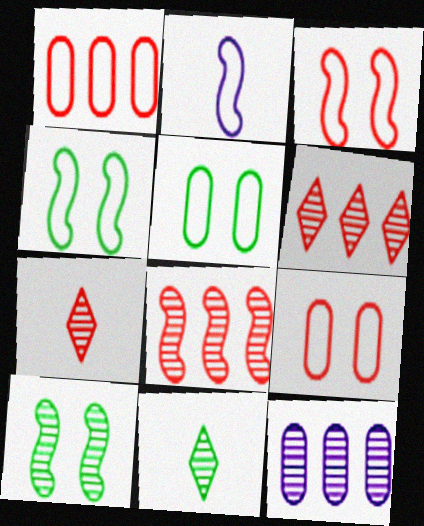[[7, 10, 12]]